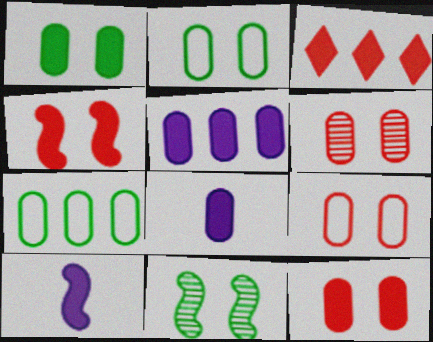[[1, 3, 10], 
[6, 7, 8], 
[6, 9, 12]]